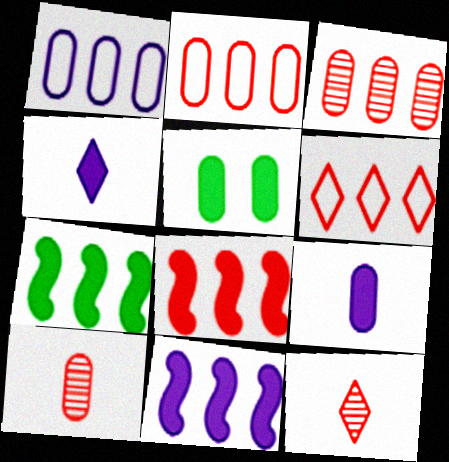[[1, 5, 10], 
[3, 6, 8], 
[4, 5, 8], 
[7, 8, 11]]